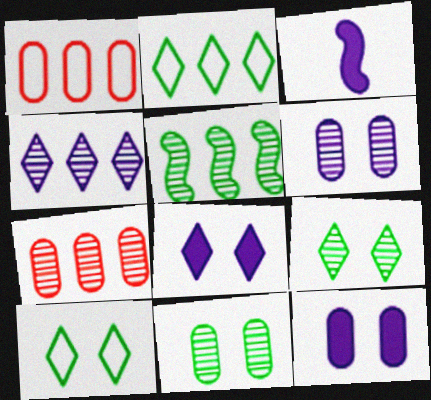[[1, 3, 9], 
[3, 7, 10], 
[4, 5, 7]]